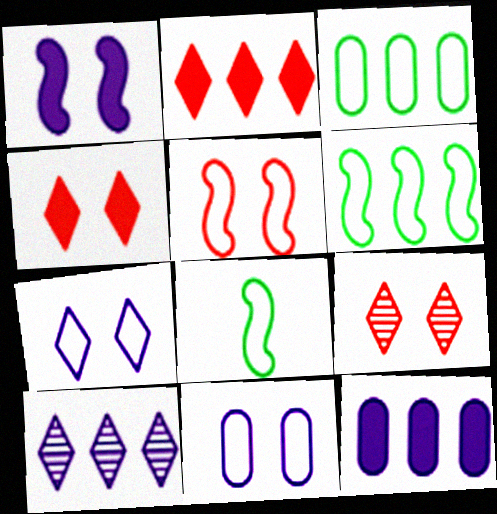[[8, 9, 12]]